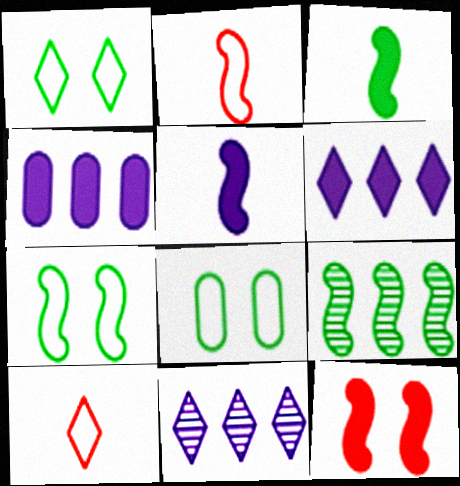[[1, 7, 8], 
[3, 7, 9]]